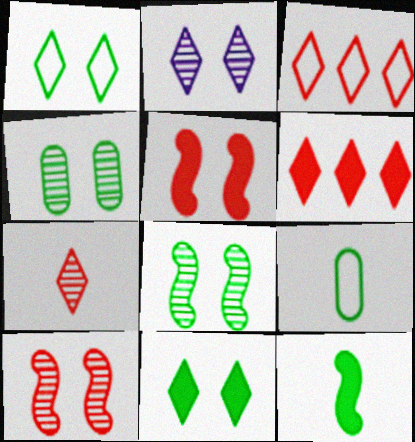[[2, 4, 10]]